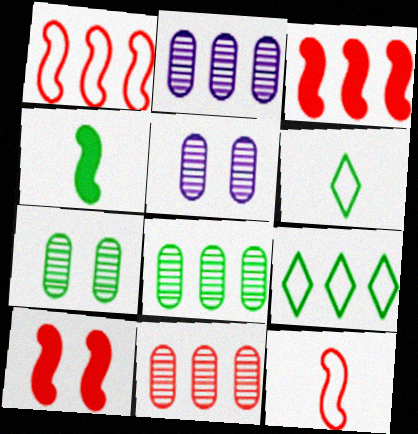[[2, 3, 9], 
[2, 6, 10], 
[2, 8, 11], 
[3, 5, 6], 
[4, 7, 9]]